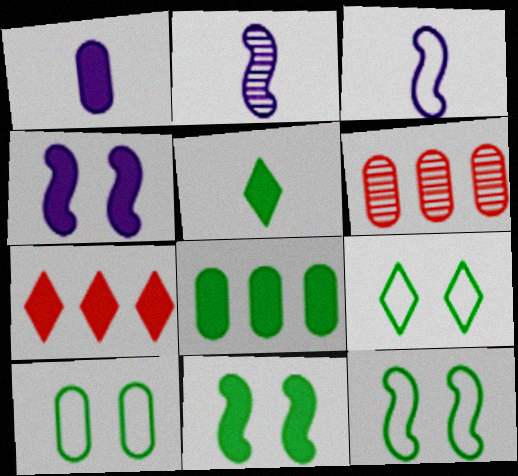[[1, 6, 10], 
[1, 7, 11], 
[2, 7, 10], 
[5, 8, 11], 
[9, 10, 12]]